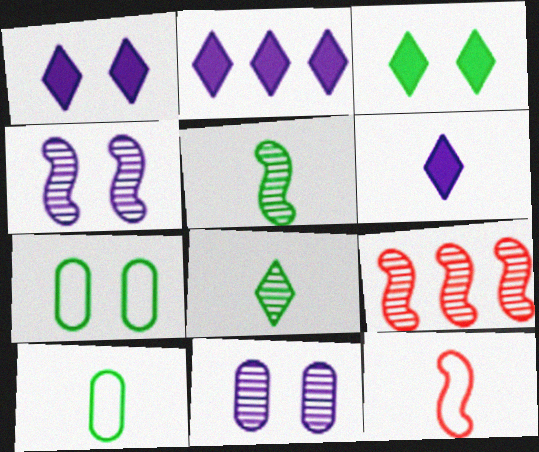[[1, 2, 6], 
[1, 9, 10], 
[4, 5, 9], 
[6, 7, 9], 
[8, 9, 11]]